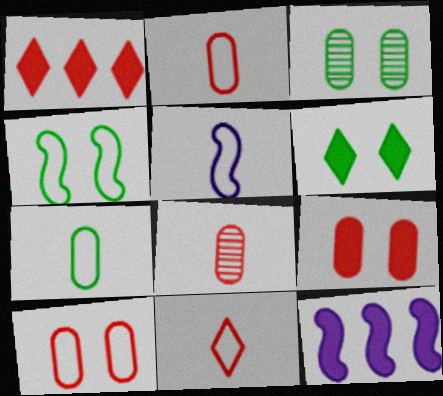[[1, 3, 5], 
[3, 4, 6], 
[3, 11, 12], 
[5, 7, 11]]